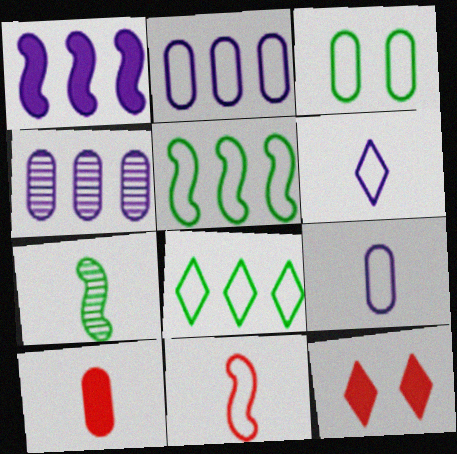[[2, 7, 12], 
[3, 4, 10], 
[6, 7, 10]]